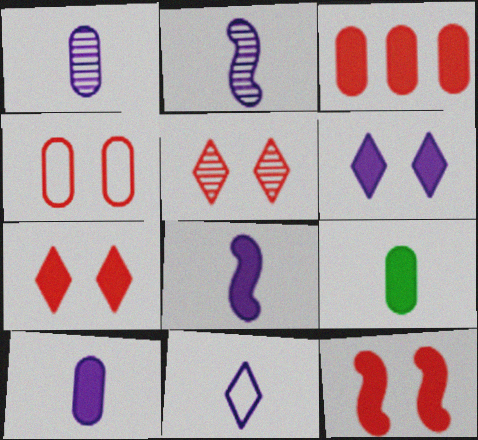[[1, 8, 11], 
[2, 10, 11], 
[4, 5, 12]]